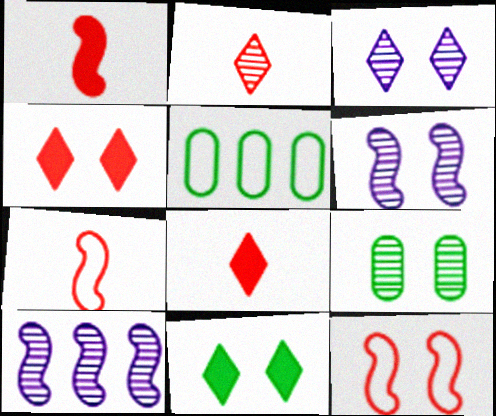[[1, 3, 5], 
[2, 9, 10], 
[5, 6, 8]]